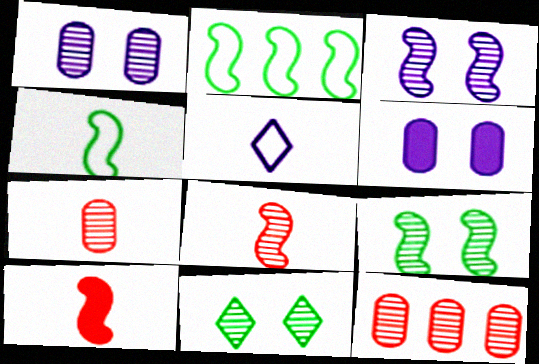[[2, 3, 10]]